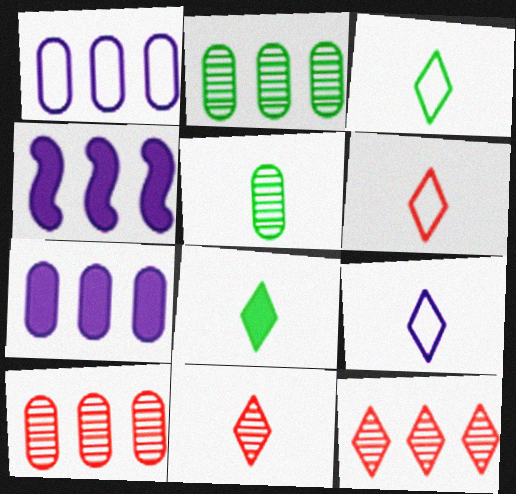[[3, 6, 9], 
[8, 9, 11]]